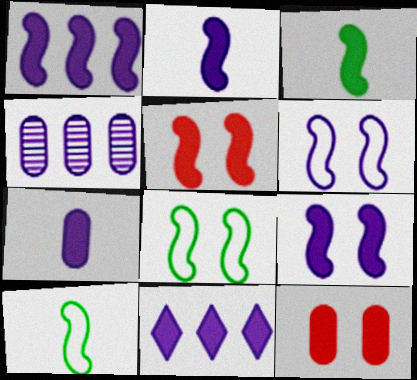[[1, 2, 9], 
[1, 3, 5], 
[3, 11, 12], 
[7, 9, 11]]